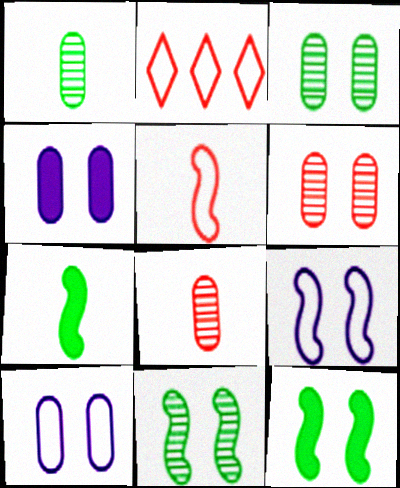[]